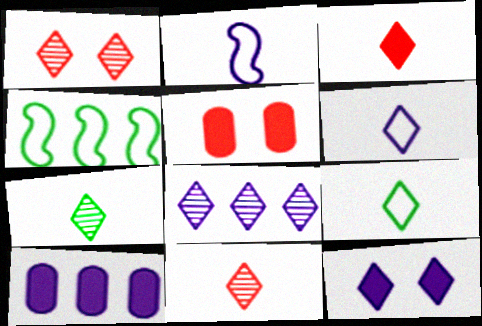[[1, 7, 8], 
[3, 6, 7], 
[6, 8, 12]]